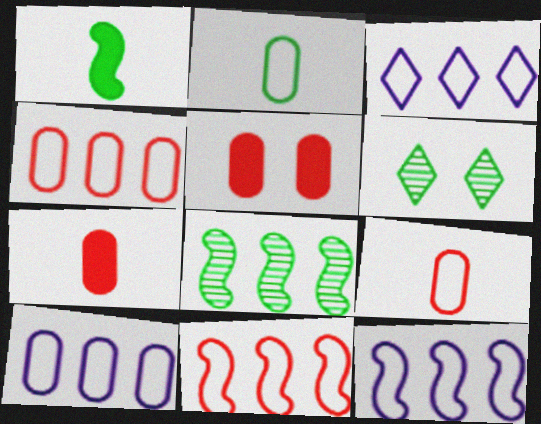[[3, 10, 12], 
[6, 7, 12]]